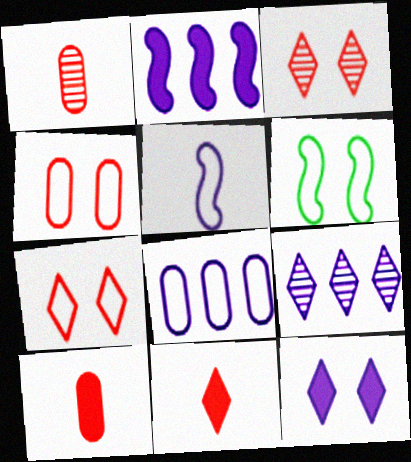[[2, 8, 9], 
[6, 9, 10]]